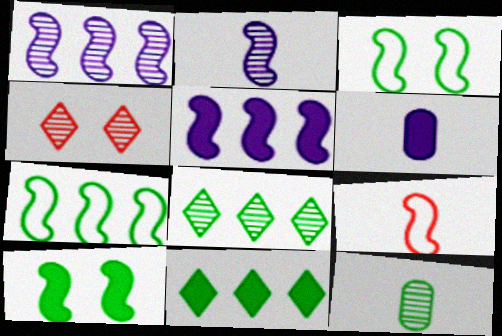[[1, 4, 12], 
[1, 9, 10], 
[3, 11, 12], 
[4, 6, 7]]